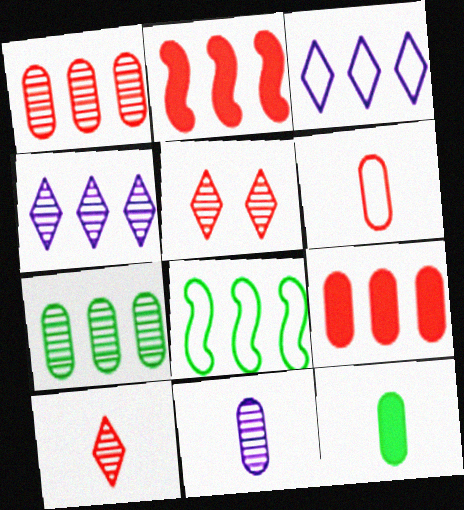[[2, 3, 7], 
[2, 5, 6], 
[4, 8, 9], 
[6, 11, 12]]